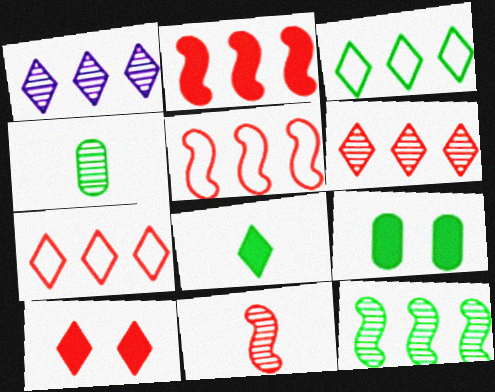[]